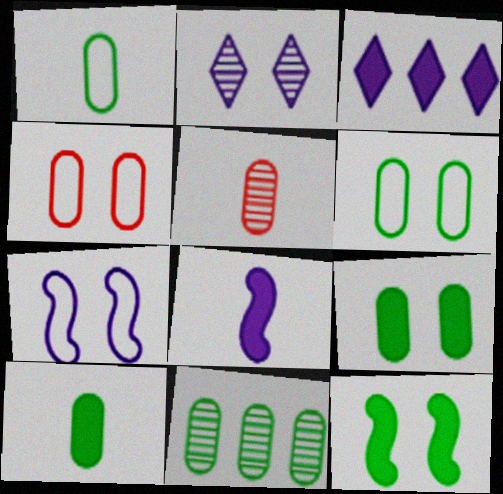[[1, 9, 11], 
[2, 4, 12], 
[6, 10, 11]]